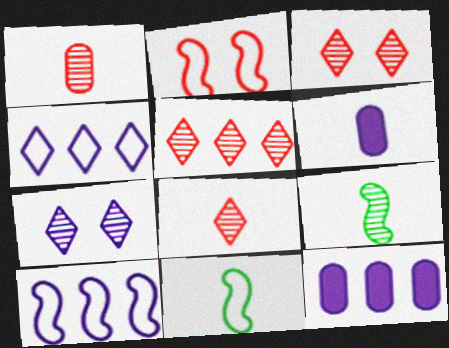[[2, 10, 11], 
[3, 5, 8], 
[3, 11, 12], 
[6, 7, 10], 
[6, 8, 11]]